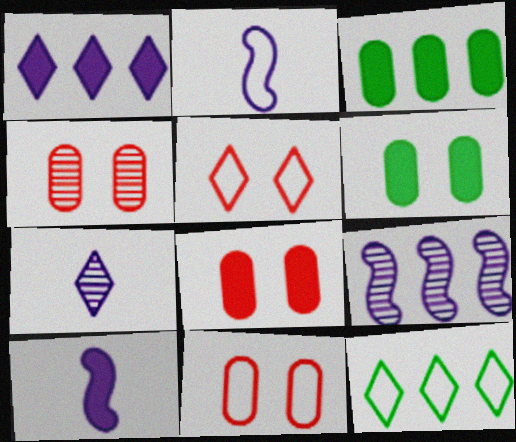[[2, 11, 12], 
[4, 8, 11], 
[4, 10, 12]]